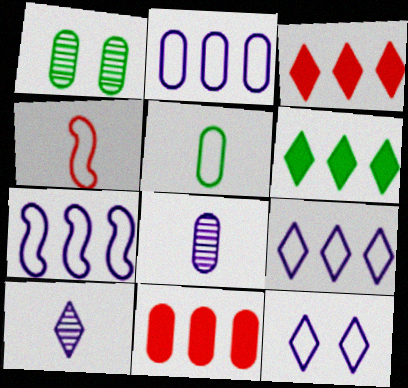[[2, 7, 9]]